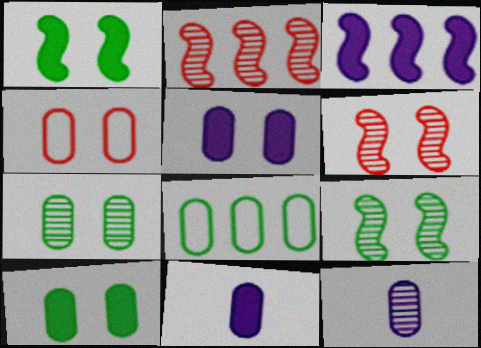[[4, 5, 7]]